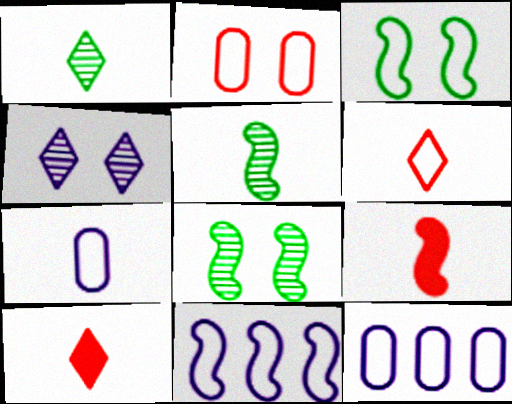[[1, 7, 9], 
[3, 6, 12], 
[5, 7, 10], 
[8, 9, 11], 
[8, 10, 12]]